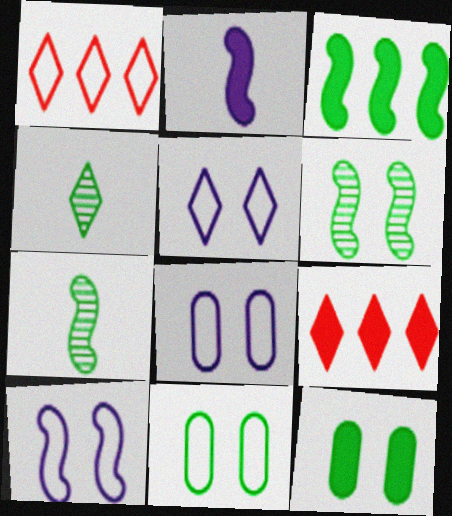[[2, 9, 12], 
[3, 4, 11], 
[4, 5, 9], 
[5, 8, 10], 
[7, 8, 9]]